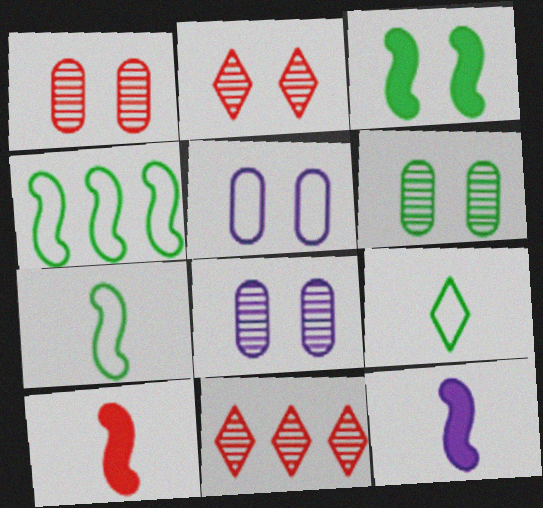[[1, 6, 8], 
[2, 3, 5]]